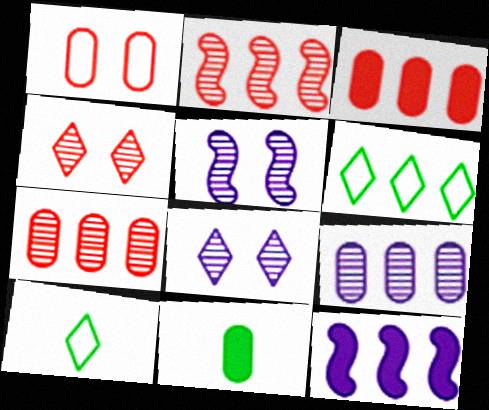[[1, 9, 11], 
[3, 5, 10], 
[6, 7, 12]]